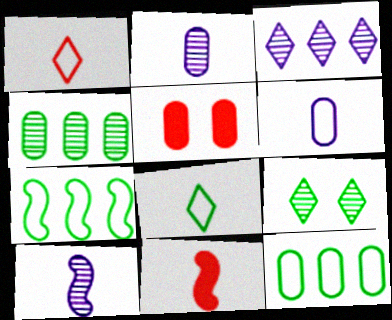[[2, 5, 12], 
[2, 8, 11], 
[4, 5, 6]]